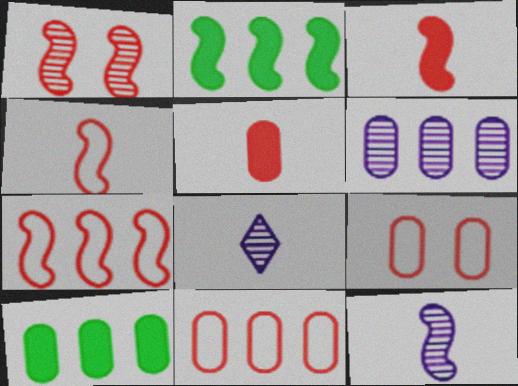[[1, 3, 7], 
[2, 8, 9], 
[6, 10, 11]]